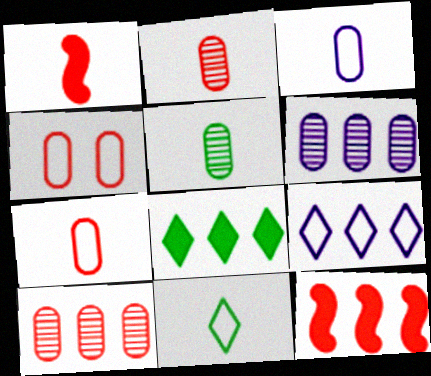[]